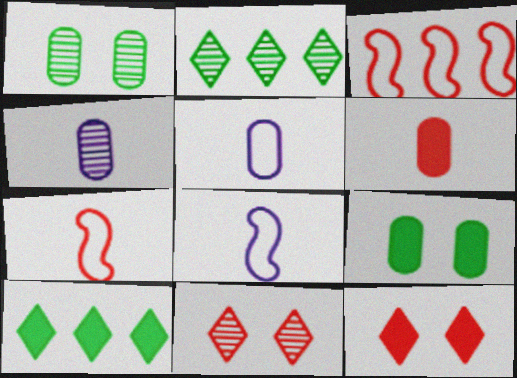[[3, 6, 11]]